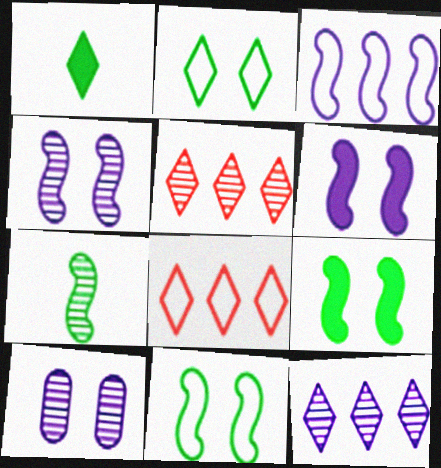[[5, 7, 10]]